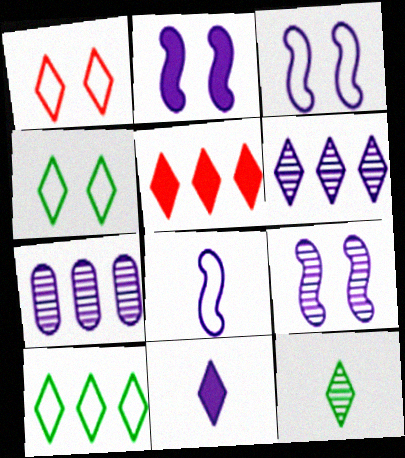[[2, 3, 9], 
[3, 7, 11], 
[5, 6, 10]]